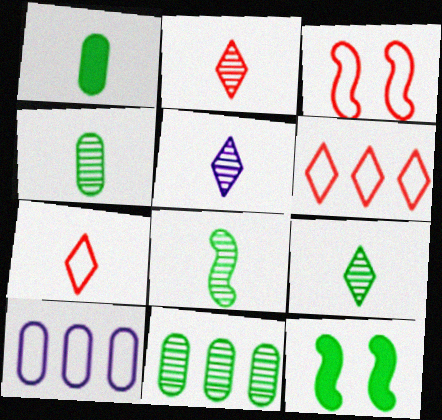[[2, 5, 9], 
[2, 10, 12], 
[4, 8, 9]]